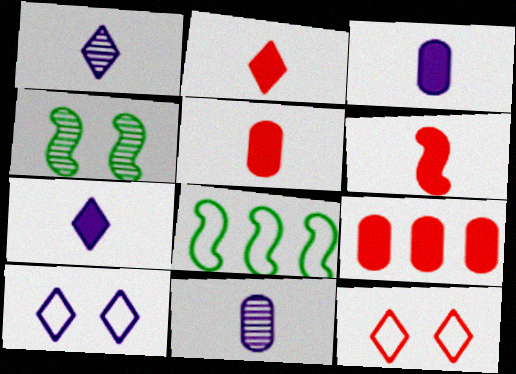[[2, 5, 6]]